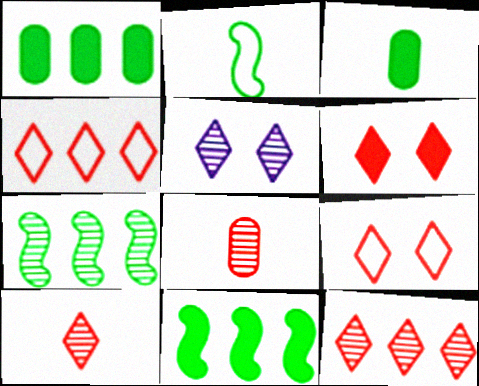[[4, 6, 10], 
[5, 7, 8]]